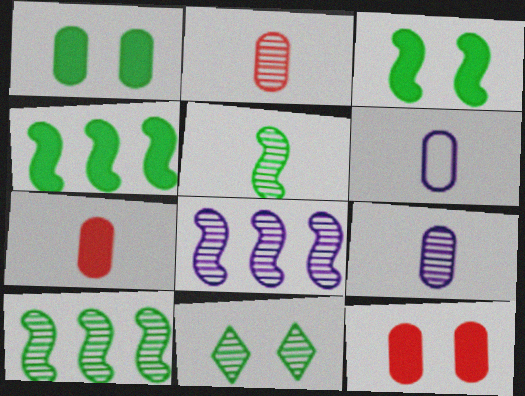[[2, 8, 11]]